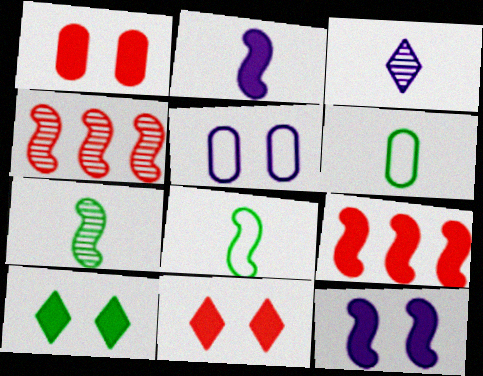[[1, 10, 12], 
[4, 8, 12]]